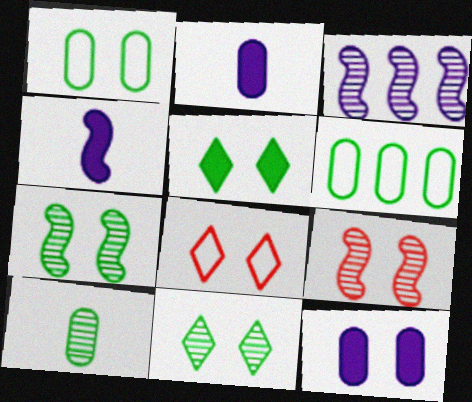[[1, 5, 7], 
[7, 8, 12]]